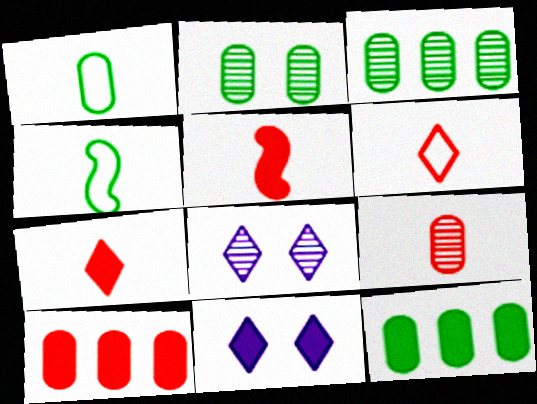[[1, 2, 12], 
[4, 8, 10], 
[5, 6, 9], 
[5, 11, 12]]